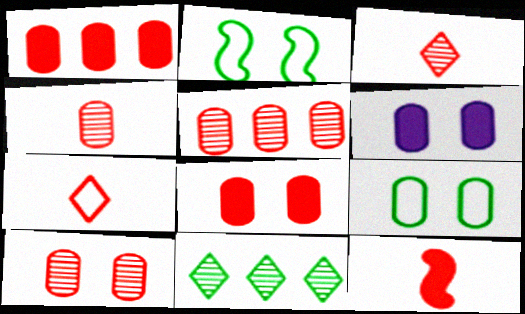[[4, 5, 10], 
[4, 7, 12], 
[6, 9, 10]]